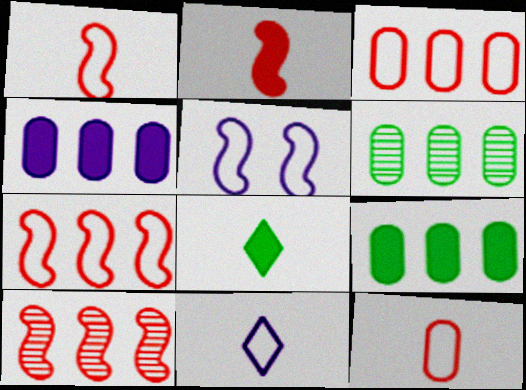[[3, 4, 6]]